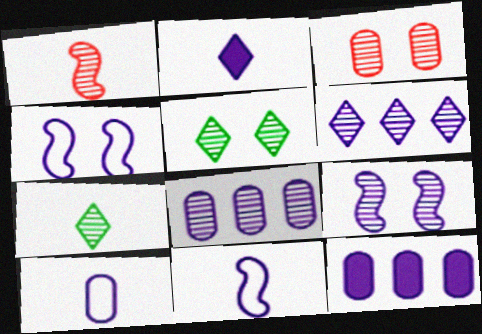[[1, 5, 8], 
[2, 4, 8], 
[3, 5, 9]]